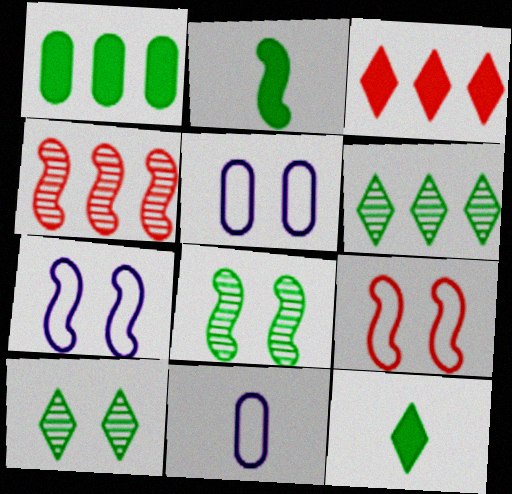[[2, 4, 7], 
[3, 8, 11], 
[4, 5, 12]]